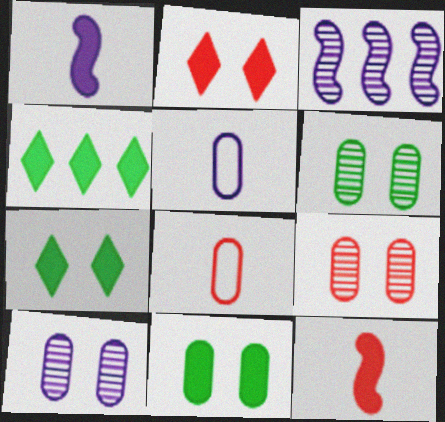[[3, 7, 8], 
[6, 9, 10]]